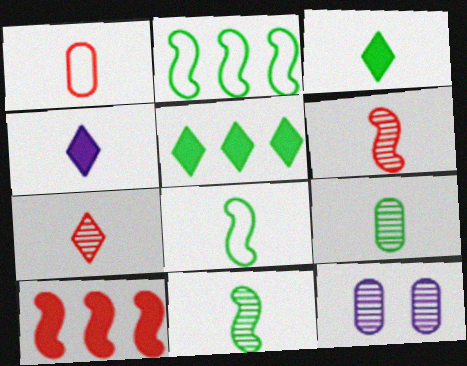[[1, 4, 11], 
[3, 8, 9]]